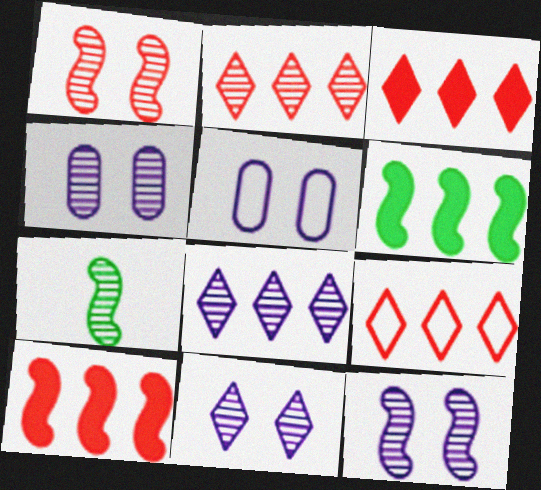[[2, 3, 9], 
[2, 4, 7], 
[3, 5, 7], 
[4, 11, 12]]